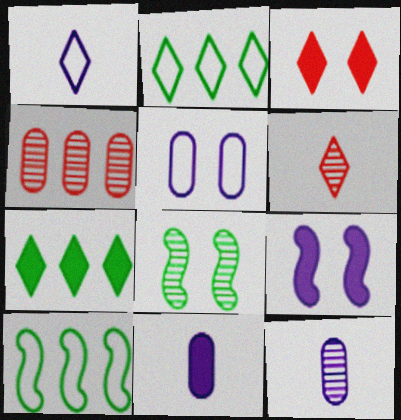[[3, 5, 8], 
[3, 10, 12]]